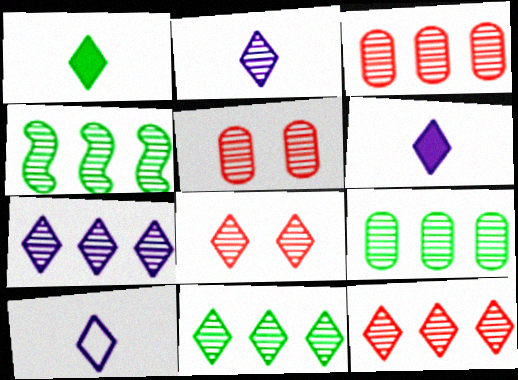[[2, 4, 5], 
[2, 6, 10], 
[2, 8, 11], 
[3, 4, 7], 
[4, 9, 11], 
[7, 11, 12]]